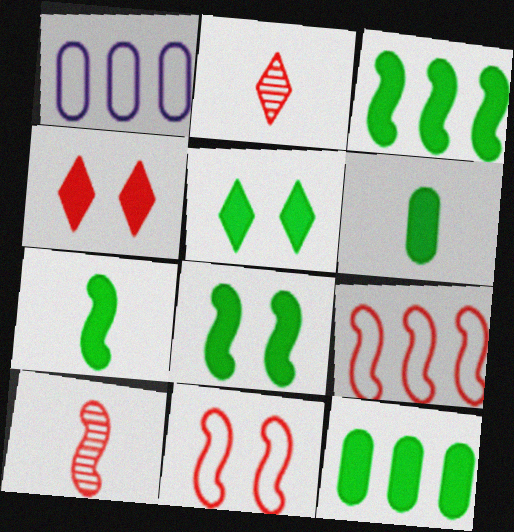[[1, 2, 8], 
[1, 5, 10], 
[3, 5, 6], 
[3, 7, 8], 
[5, 7, 12]]